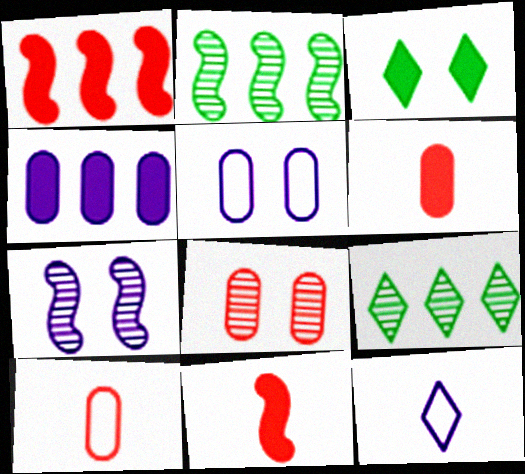[[3, 4, 11], 
[4, 7, 12], 
[5, 9, 11]]